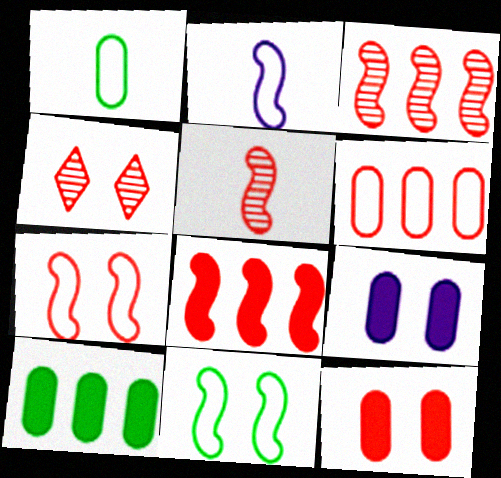[[2, 4, 10], 
[4, 7, 12], 
[4, 9, 11], 
[5, 7, 8]]